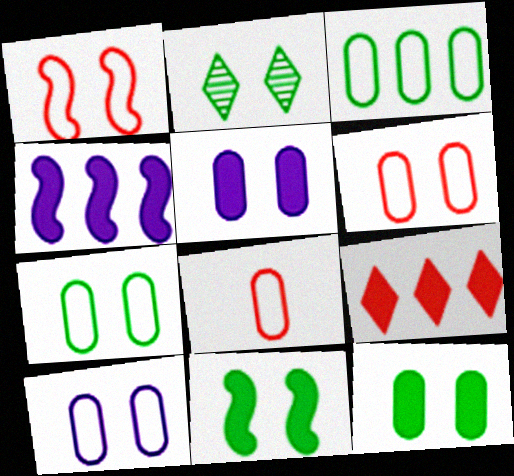[[1, 2, 5], 
[2, 4, 8], 
[2, 7, 11], 
[3, 8, 10], 
[6, 7, 10]]